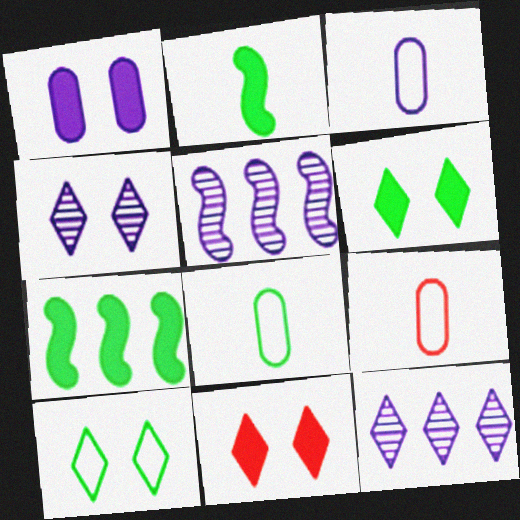[[3, 8, 9], 
[4, 7, 9], 
[4, 10, 11], 
[5, 6, 9], 
[5, 8, 11]]